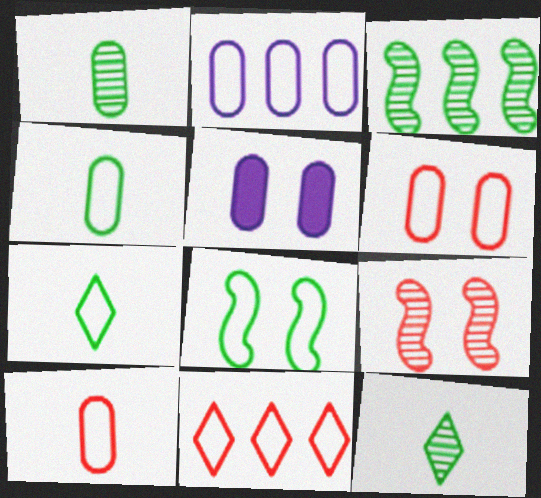[[2, 4, 6]]